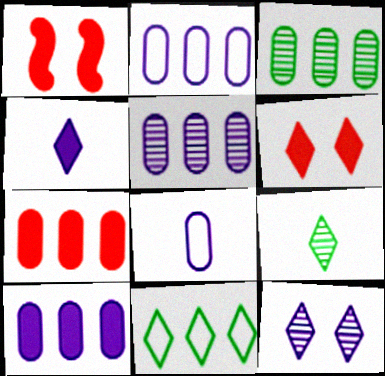[[1, 2, 9], 
[2, 3, 7], 
[2, 5, 10]]